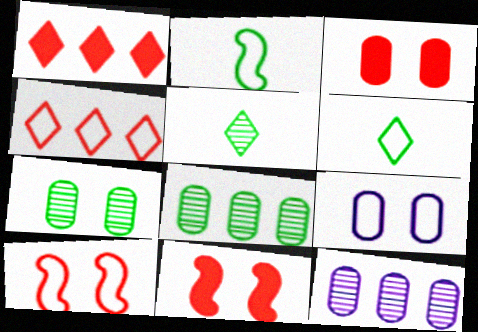[[2, 4, 9], 
[3, 7, 9], 
[6, 11, 12]]